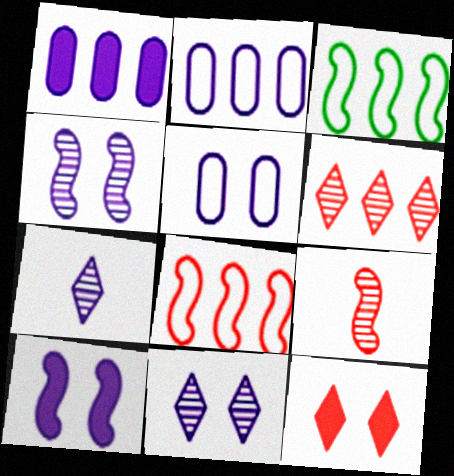[[1, 3, 6], 
[2, 7, 10], 
[3, 9, 10], 
[5, 10, 11]]